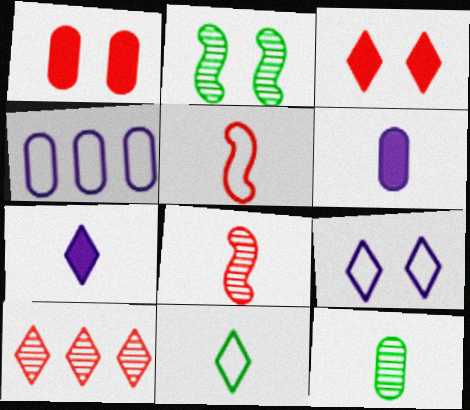[[1, 2, 9], 
[1, 4, 12], 
[1, 5, 10], 
[5, 7, 12], 
[6, 8, 11]]